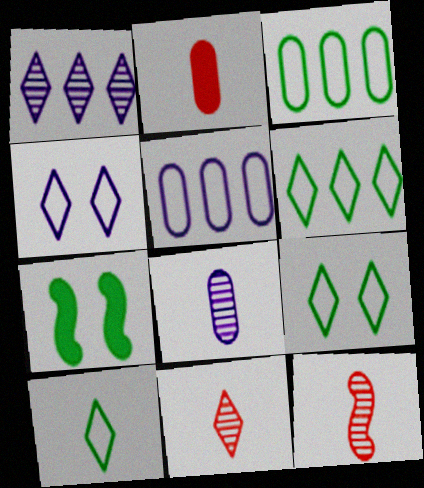[[5, 7, 11], 
[6, 9, 10]]